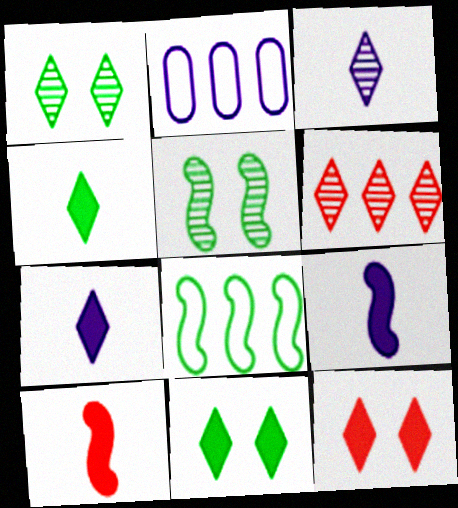[[1, 2, 10], 
[1, 3, 6]]